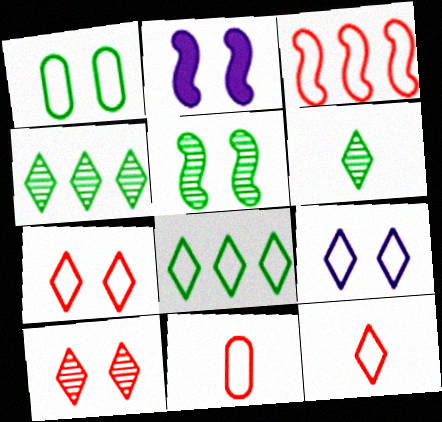[[1, 2, 10], 
[2, 4, 11], 
[3, 7, 11], 
[8, 9, 12]]